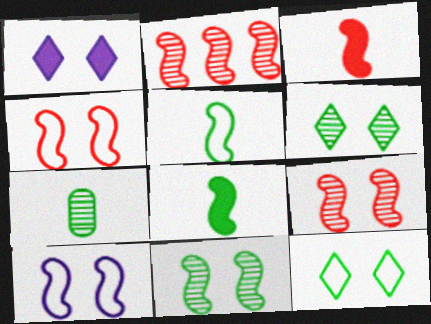[[2, 3, 4], 
[2, 8, 10]]